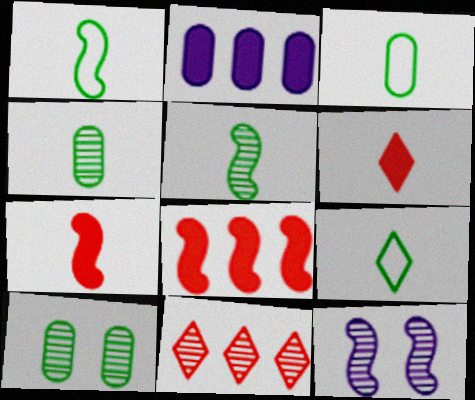[[1, 3, 9], 
[1, 8, 12], 
[4, 11, 12]]